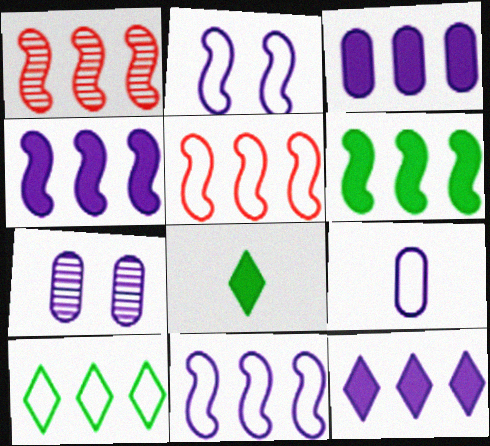[[1, 3, 10], 
[1, 6, 11], 
[3, 4, 12], 
[3, 7, 9], 
[5, 7, 8]]